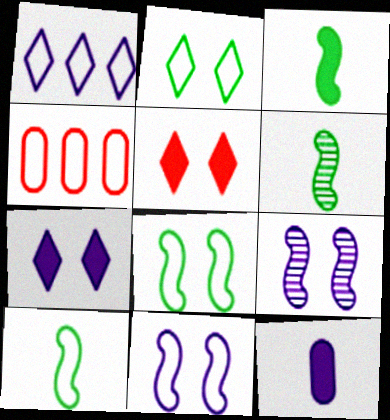[[1, 9, 12], 
[3, 6, 10], 
[4, 6, 7]]